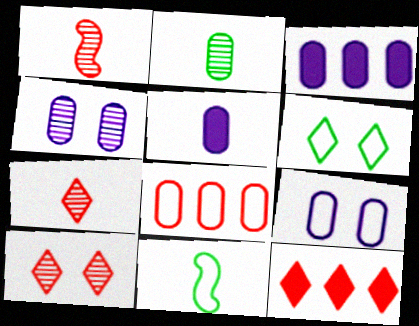[[1, 3, 6], 
[3, 10, 11], 
[4, 11, 12], 
[5, 7, 11]]